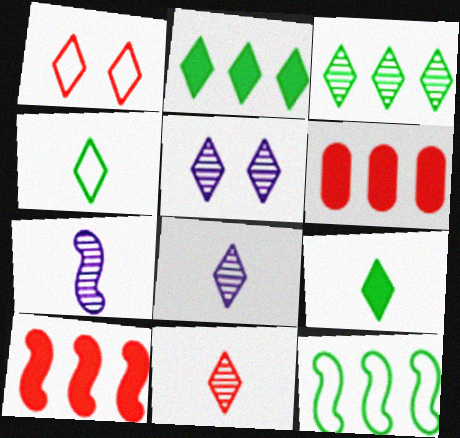[[1, 2, 8], 
[3, 5, 11]]